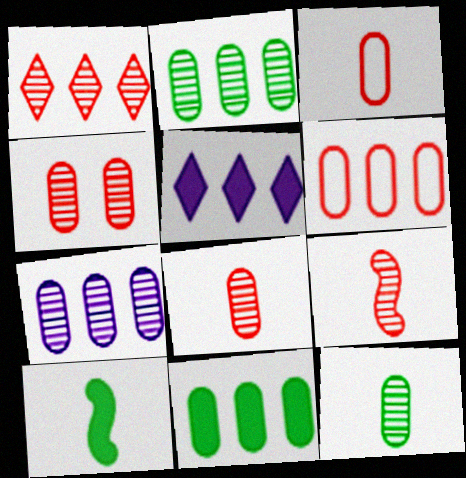[[1, 4, 9], 
[4, 7, 12], 
[6, 7, 11]]